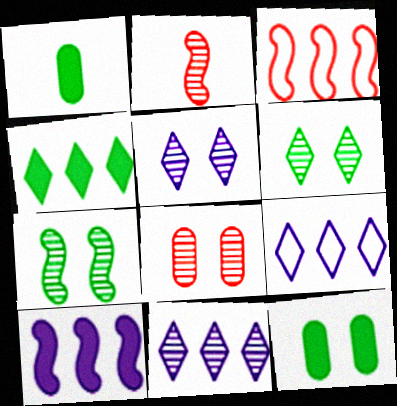[[1, 3, 5], 
[2, 9, 12], 
[5, 7, 8]]